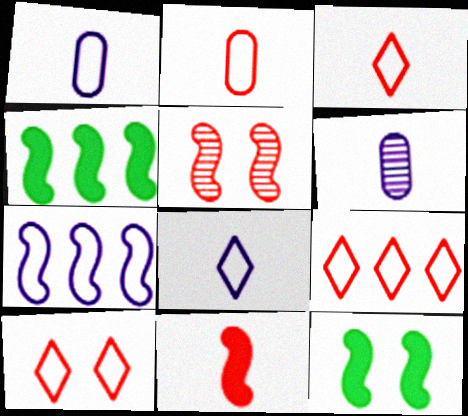[[3, 9, 10], 
[4, 6, 10], 
[6, 9, 12]]